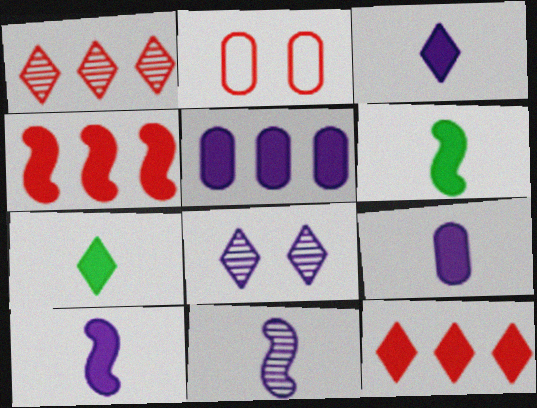[[3, 9, 10]]